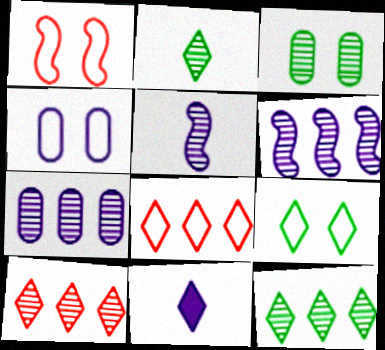[[1, 4, 9], 
[3, 5, 10], 
[4, 6, 11], 
[9, 10, 11]]